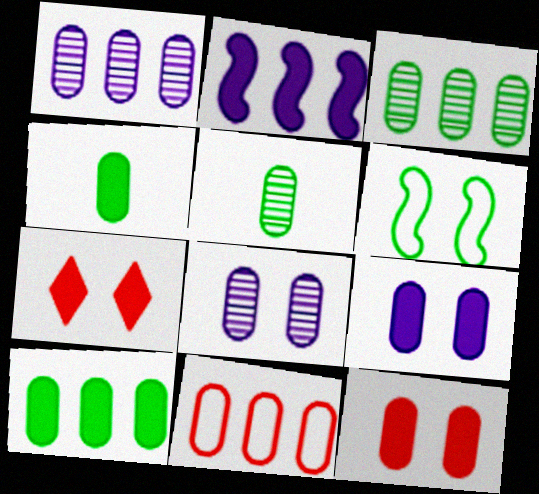[[1, 10, 11], 
[2, 4, 7], 
[4, 8, 11], 
[5, 9, 11], 
[6, 7, 8]]